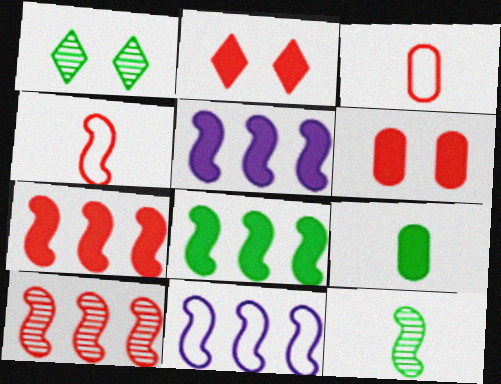[[1, 3, 5], 
[2, 3, 10], 
[2, 5, 9], 
[5, 7, 8], 
[8, 10, 11]]